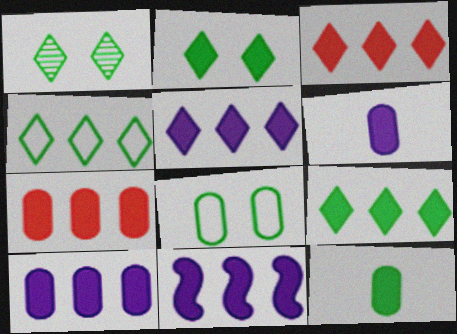[[3, 5, 9], 
[5, 10, 11], 
[7, 9, 11]]